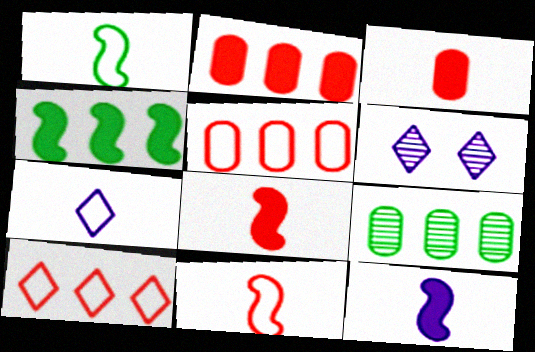[[1, 2, 6]]